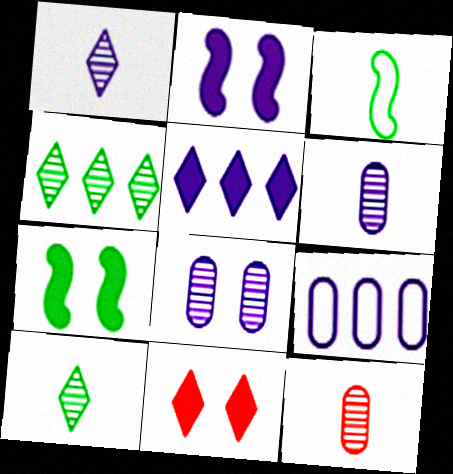[[1, 2, 9]]